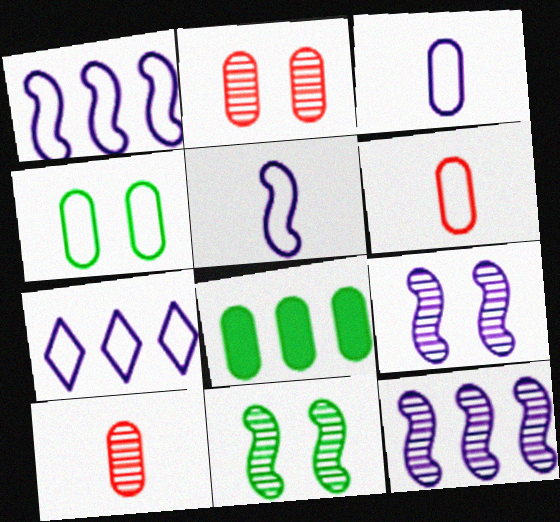[[2, 3, 8]]